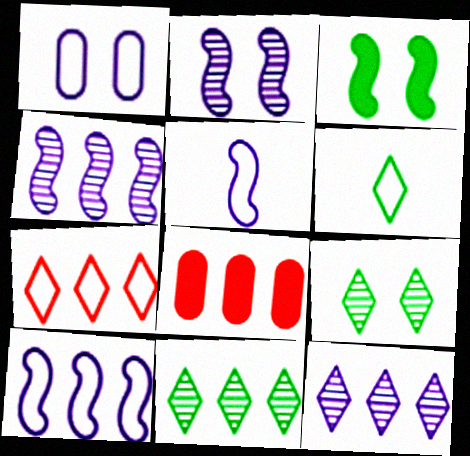[[2, 6, 8], 
[5, 8, 9], 
[8, 10, 11]]